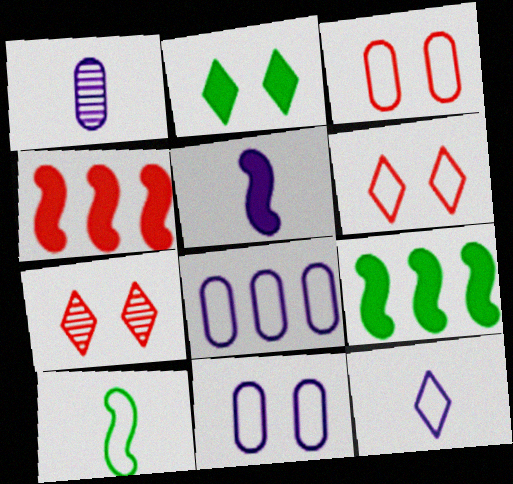[[1, 5, 12], 
[1, 6, 9], 
[6, 8, 10]]